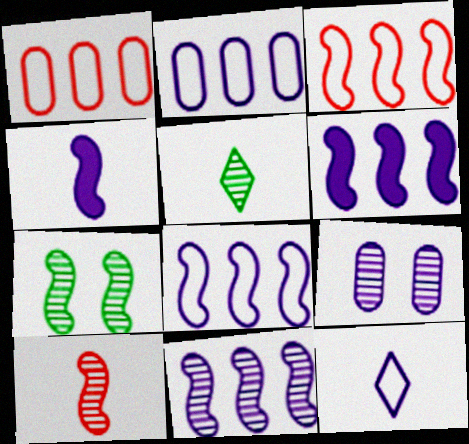[[3, 4, 7], 
[6, 8, 11], 
[6, 9, 12], 
[7, 10, 11]]